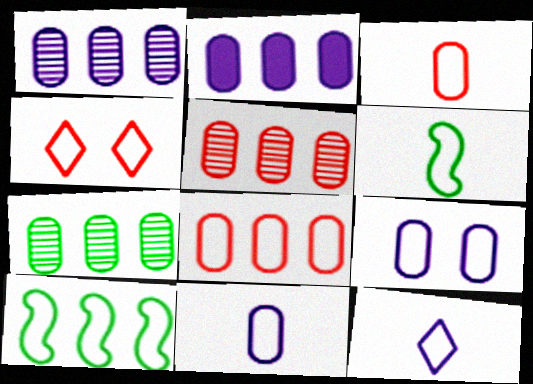[[1, 5, 7], 
[2, 7, 8], 
[3, 6, 12], 
[4, 10, 11]]